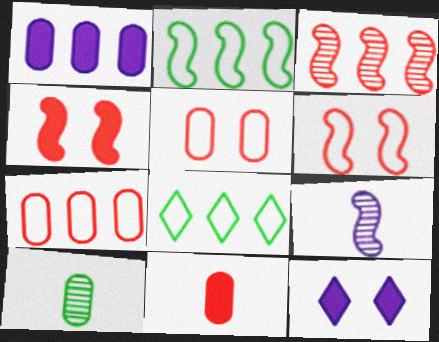[[1, 3, 8], 
[1, 5, 10], 
[2, 4, 9]]